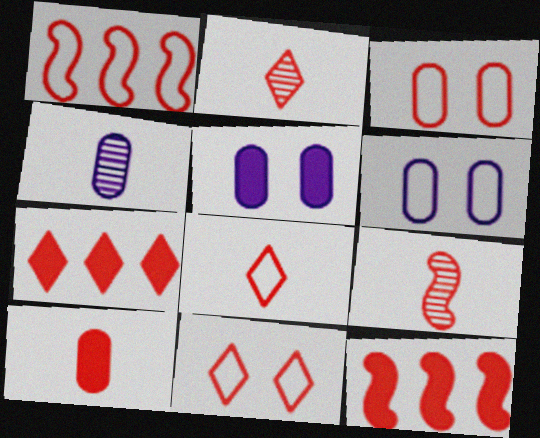[[1, 3, 8], 
[2, 3, 12], 
[2, 7, 11], 
[3, 7, 9], 
[8, 9, 10]]